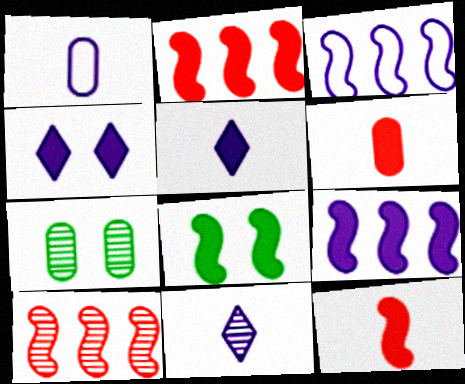[[7, 10, 11], 
[8, 9, 12]]